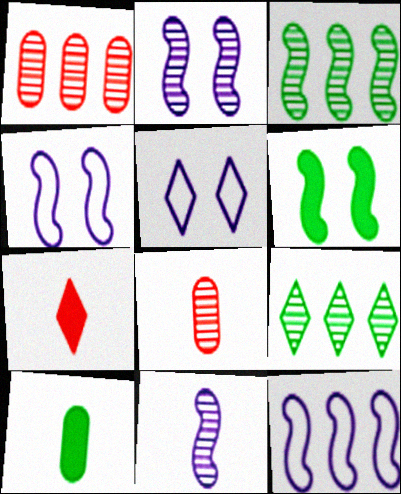[[2, 8, 9], 
[5, 7, 9]]